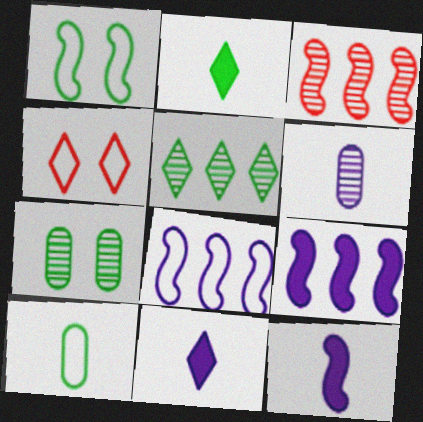[[1, 3, 12], 
[4, 5, 11], 
[4, 8, 10]]